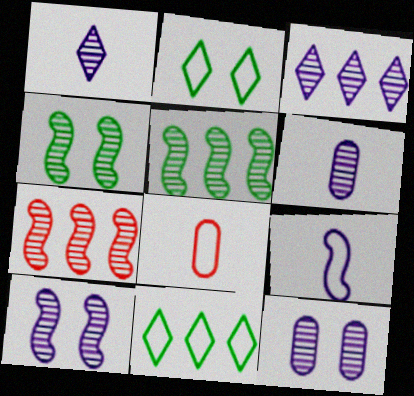[[3, 6, 10]]